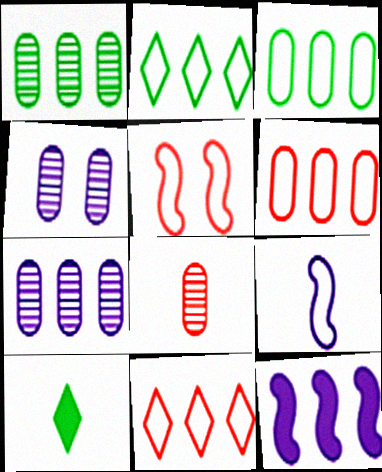[[1, 4, 8], 
[1, 11, 12], 
[5, 7, 10], 
[8, 9, 10]]